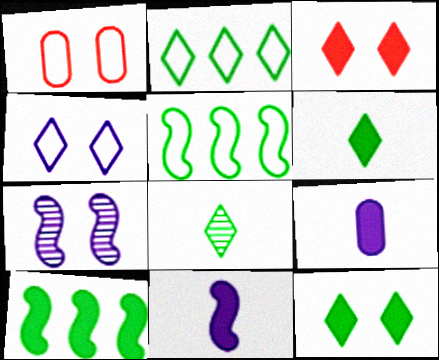[[1, 7, 12], 
[2, 8, 12], 
[3, 9, 10]]